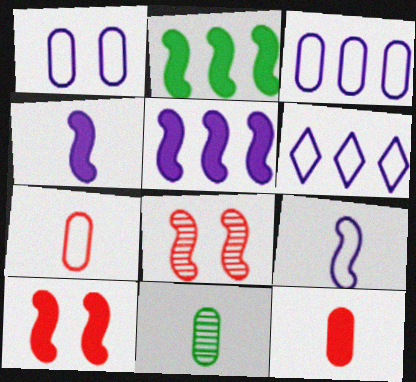[[1, 6, 9], 
[2, 4, 10], 
[2, 8, 9], 
[6, 10, 11]]